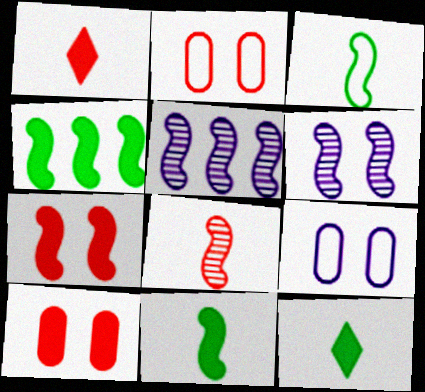[[2, 5, 12], 
[3, 5, 7]]